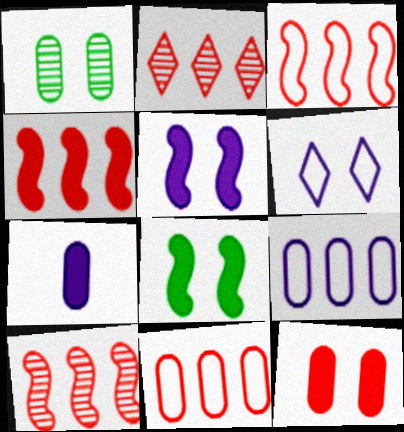[[1, 7, 11], 
[2, 4, 11], 
[3, 4, 10]]